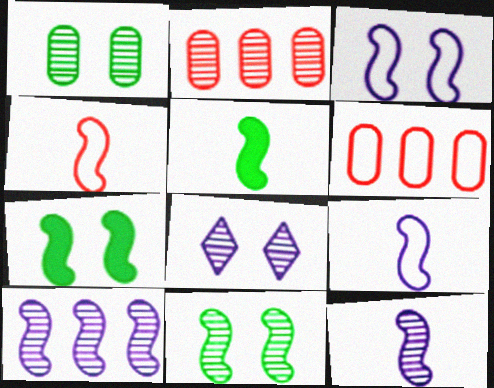[[4, 5, 12], 
[4, 7, 10], 
[5, 6, 8]]